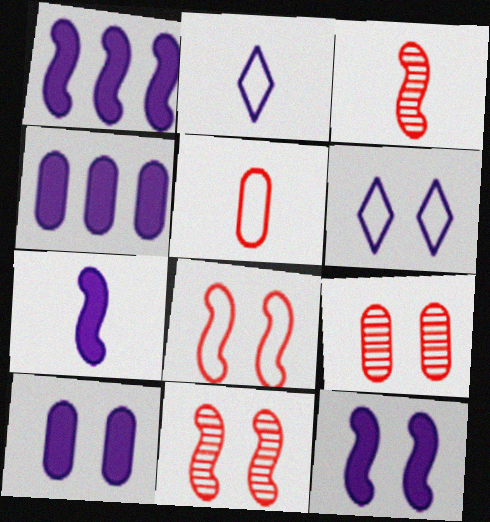[[1, 7, 12]]